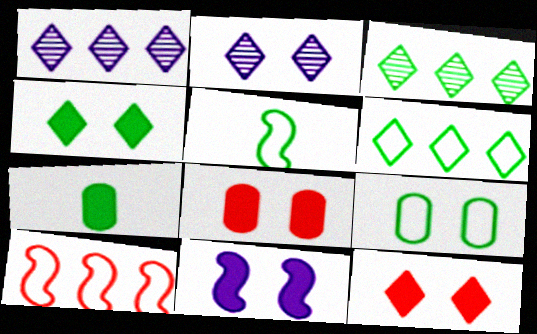[[1, 5, 8], 
[2, 7, 10], 
[4, 8, 11], 
[5, 6, 9]]